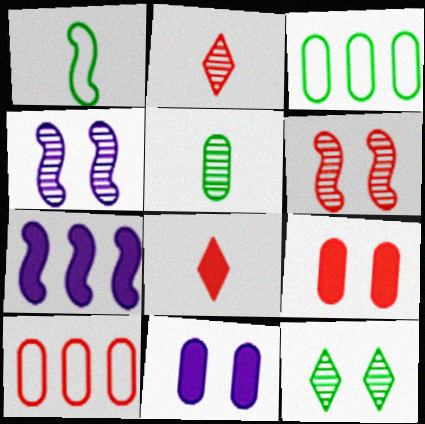[[1, 6, 7], 
[3, 4, 8], 
[5, 10, 11], 
[6, 8, 10]]